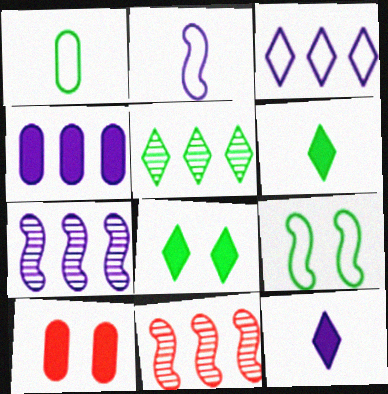[[2, 5, 10], 
[3, 4, 7]]